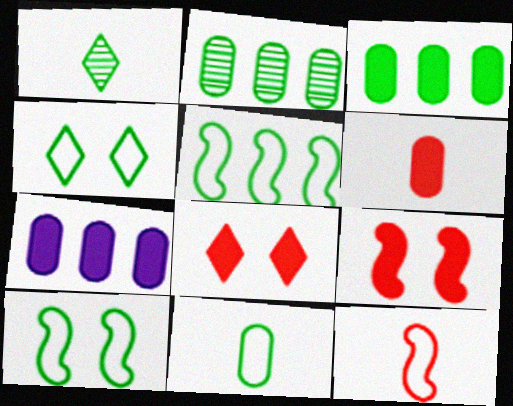[[1, 3, 10], 
[4, 5, 11]]